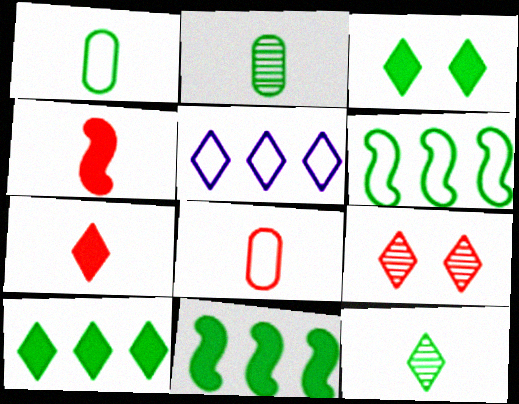[[2, 3, 6]]